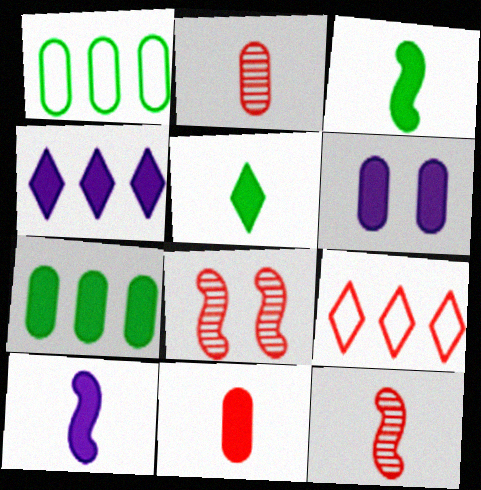[[1, 2, 6], 
[4, 6, 10], 
[5, 10, 11], 
[6, 7, 11], 
[8, 9, 11]]